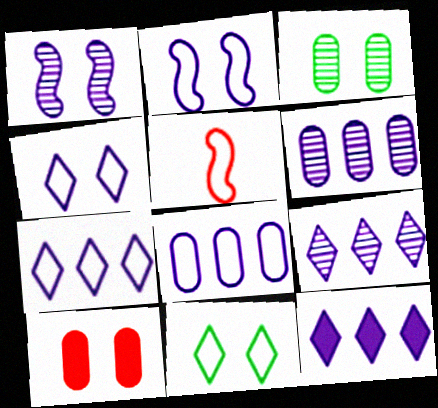[[1, 10, 11], 
[3, 5, 12], 
[5, 8, 11], 
[7, 9, 12]]